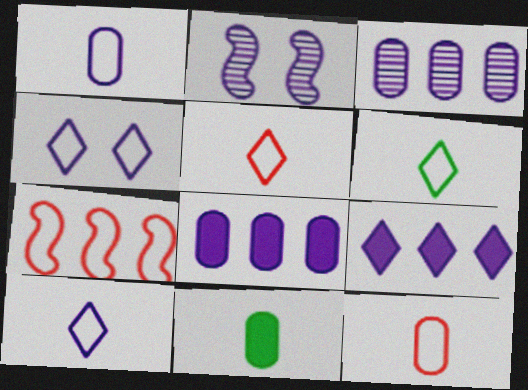[[1, 2, 9], 
[2, 8, 10], 
[5, 6, 10]]